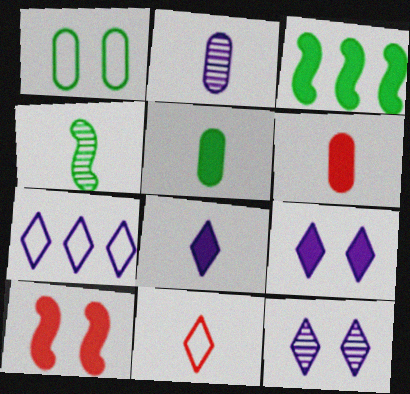[[1, 10, 12], 
[3, 6, 9], 
[7, 8, 12]]